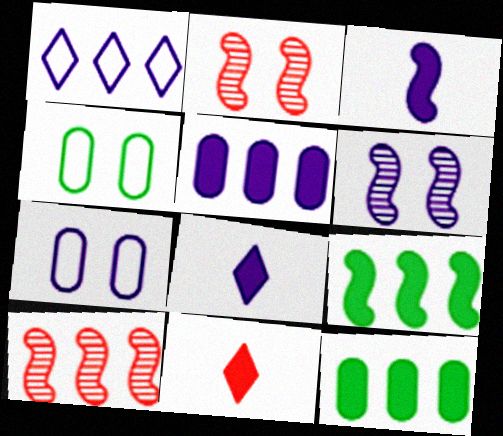[[1, 10, 12], 
[4, 8, 10]]